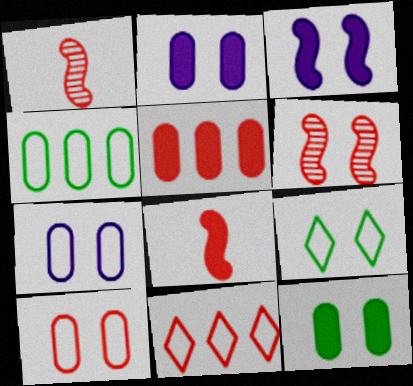[[2, 6, 9]]